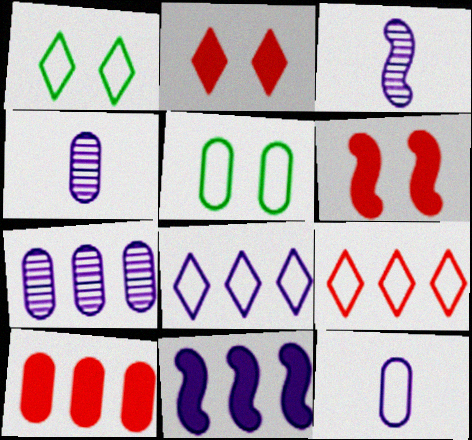[[1, 3, 10], 
[4, 5, 10], 
[7, 8, 11]]